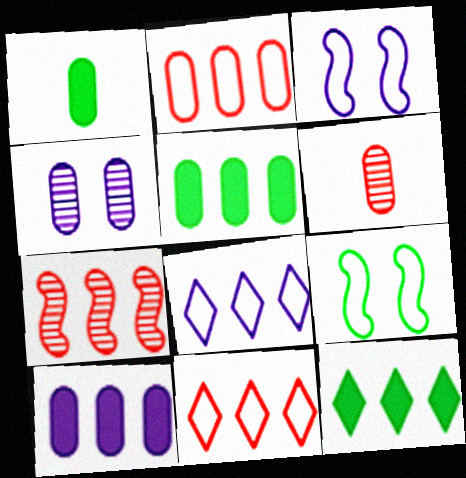[[1, 2, 4], 
[3, 6, 12], 
[5, 7, 8]]